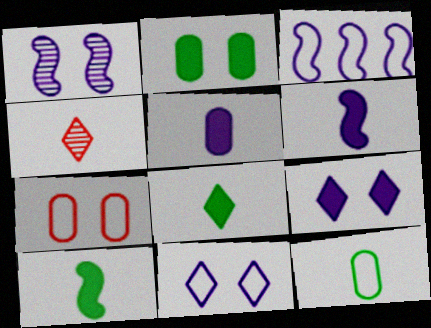[[1, 3, 6], 
[2, 3, 4], 
[4, 6, 12]]